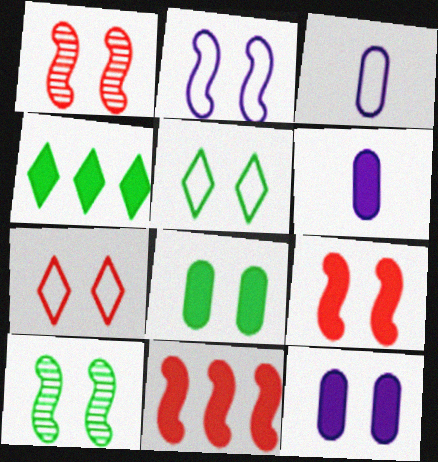[[1, 3, 4], 
[1, 5, 12], 
[2, 9, 10], 
[4, 6, 9], 
[5, 8, 10], 
[7, 10, 12]]